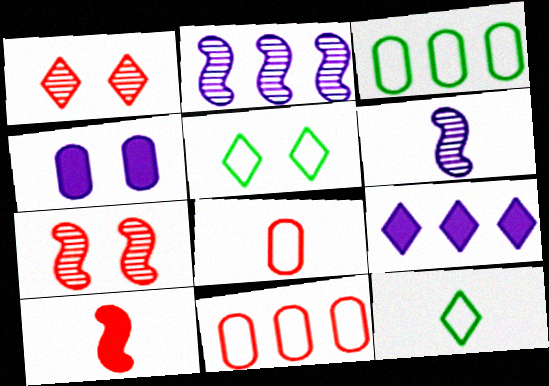[[1, 9, 12], 
[1, 10, 11], 
[4, 5, 7]]